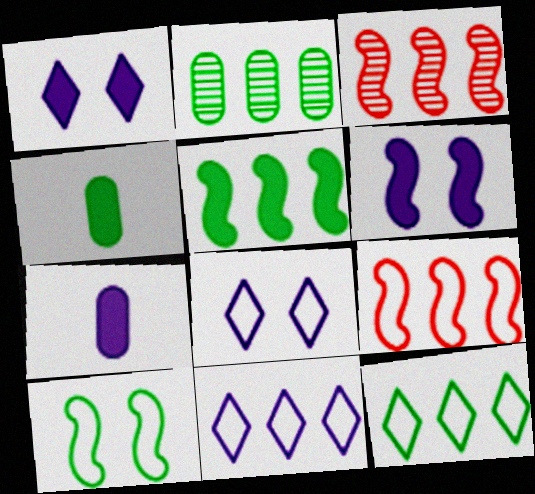[[2, 5, 12], 
[3, 4, 8]]